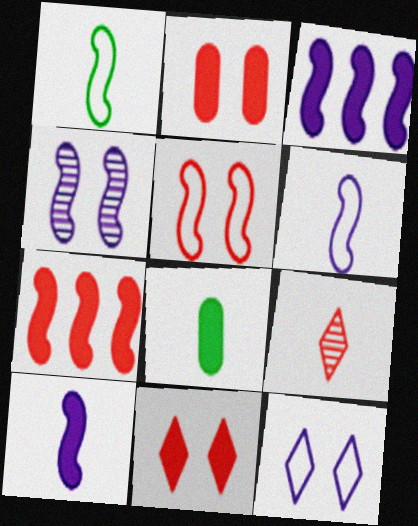[[1, 4, 7], 
[3, 4, 6], 
[3, 8, 11], 
[6, 8, 9]]